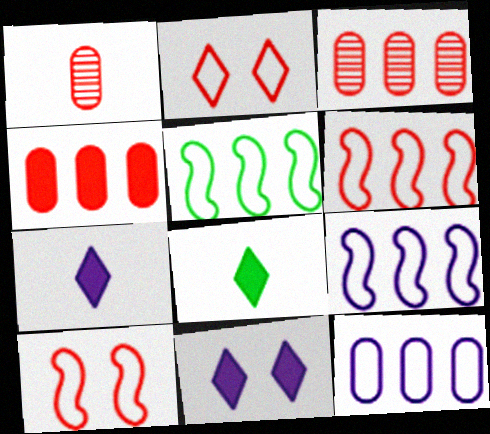[[1, 5, 11], 
[5, 6, 9]]